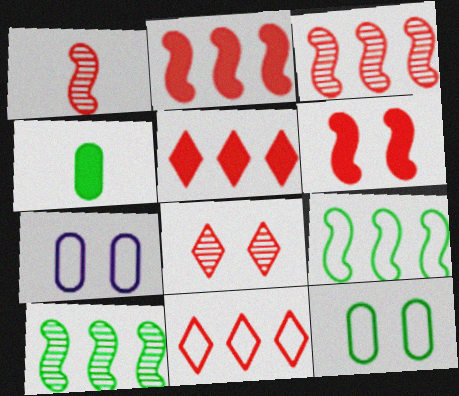[]